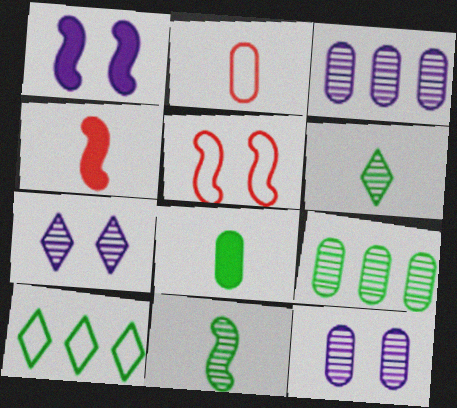[[4, 10, 12]]